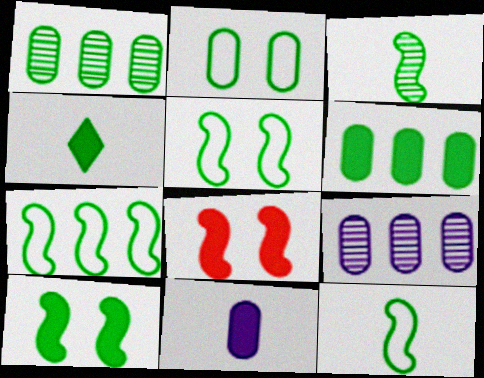[[1, 4, 5], 
[3, 7, 10], 
[4, 6, 10], 
[5, 7, 12]]